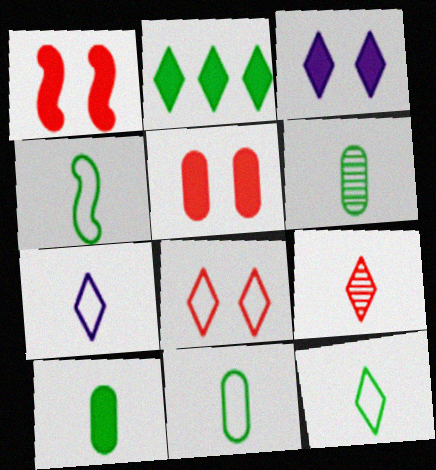[[4, 11, 12], 
[6, 10, 11]]